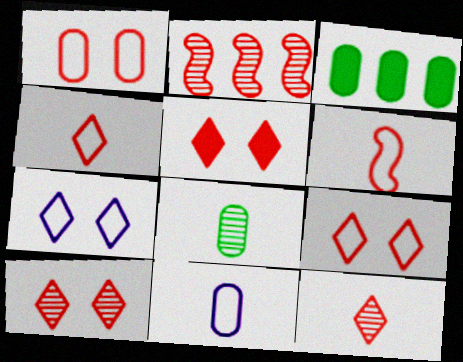[[5, 9, 10]]